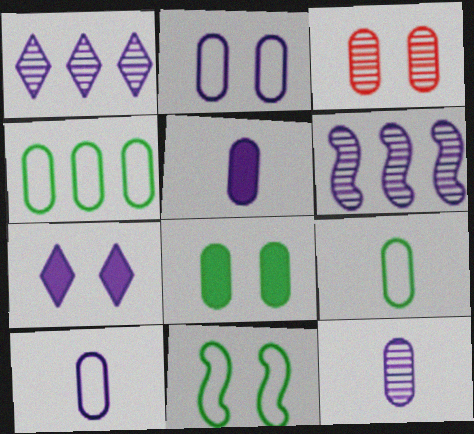[[2, 3, 8], 
[3, 4, 5], 
[3, 7, 11], 
[5, 10, 12], 
[6, 7, 10]]